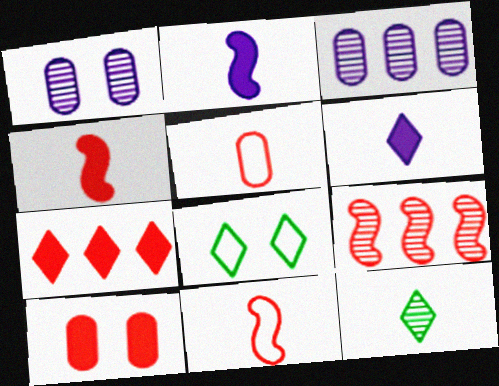[[1, 9, 12], 
[2, 5, 12], 
[3, 4, 8], 
[4, 7, 10]]